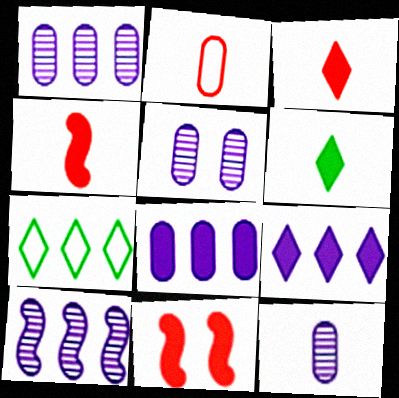[[1, 5, 12], 
[4, 5, 7], 
[6, 8, 11], 
[7, 11, 12]]